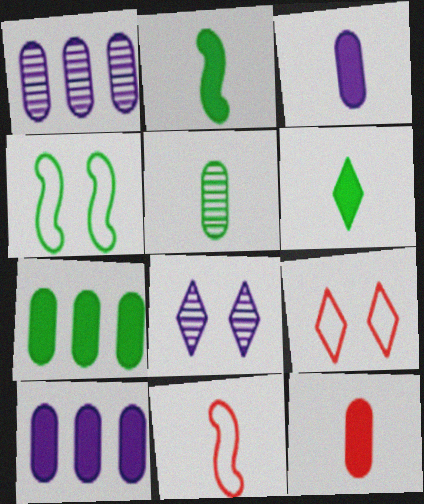[[1, 2, 9], 
[7, 8, 11]]